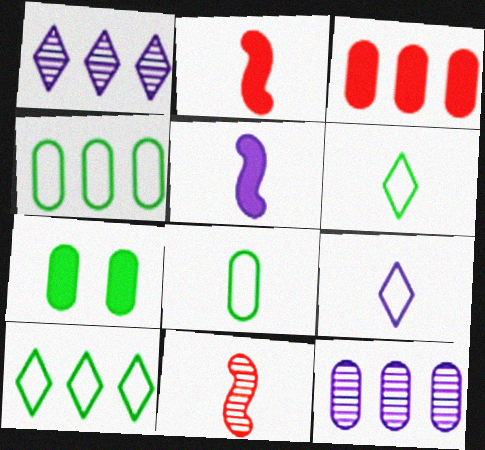[[3, 4, 12]]